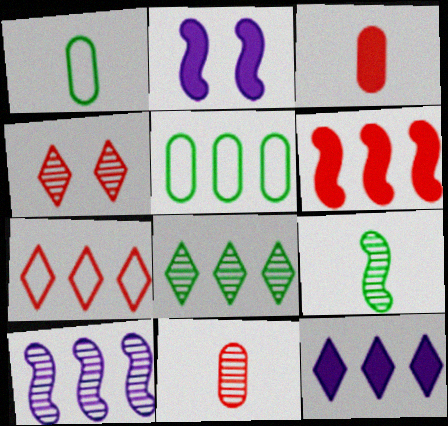[[7, 8, 12]]